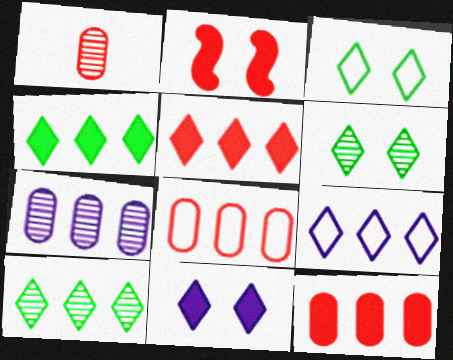[[5, 9, 10]]